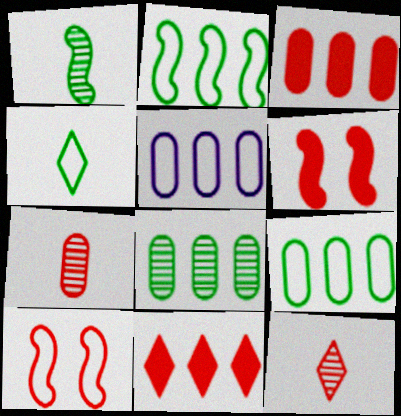[[3, 5, 8], 
[3, 10, 12], 
[4, 5, 10], 
[7, 10, 11]]